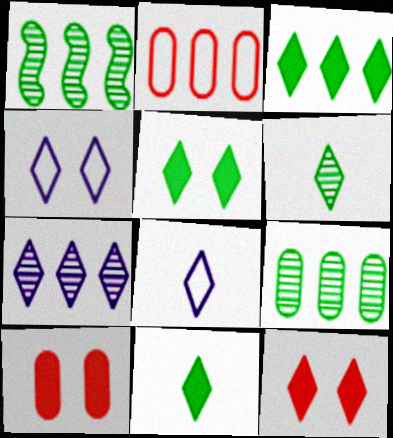[[1, 8, 10], 
[3, 5, 11]]